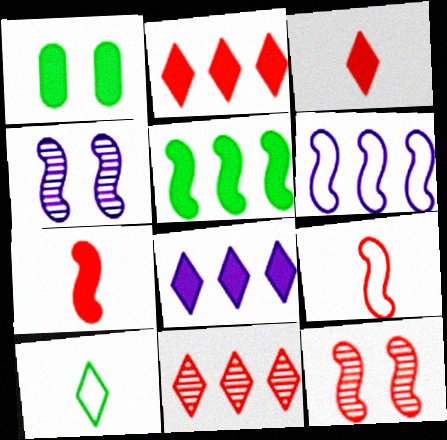[[1, 7, 8], 
[4, 5, 9]]